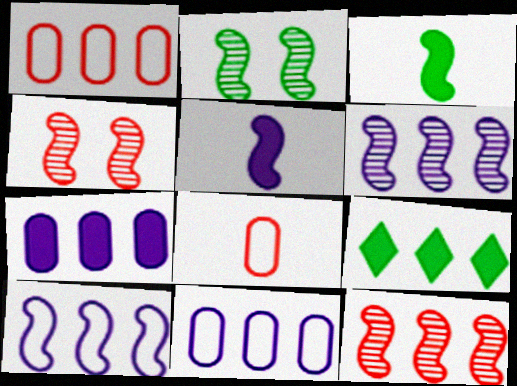[[1, 6, 9], 
[3, 4, 10], 
[9, 11, 12]]